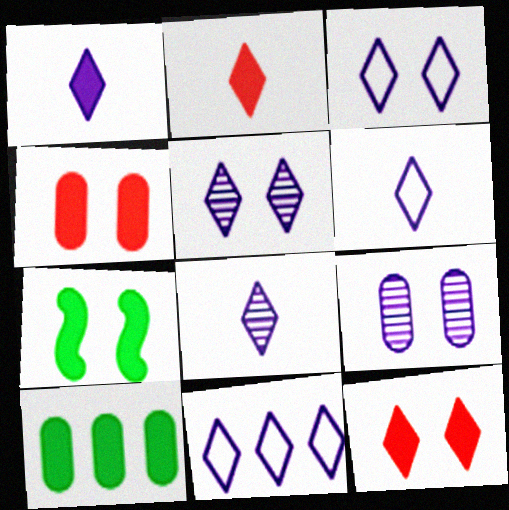[[1, 5, 11], 
[1, 6, 8], 
[3, 6, 11]]